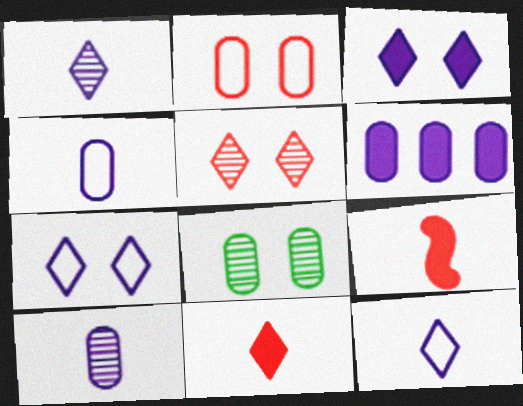[]